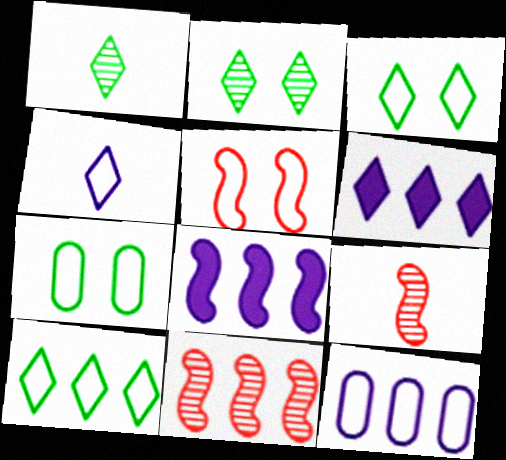[[6, 7, 9]]